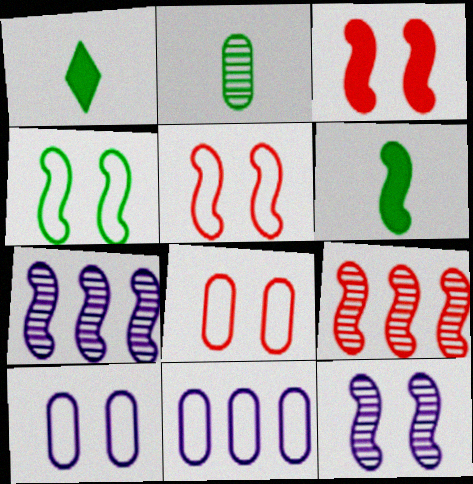[[1, 7, 8], 
[1, 9, 10], 
[3, 4, 12], 
[5, 6, 7]]